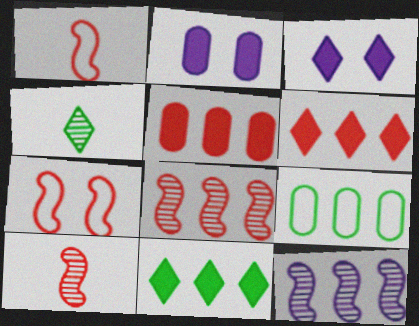[[3, 9, 10], 
[6, 9, 12]]